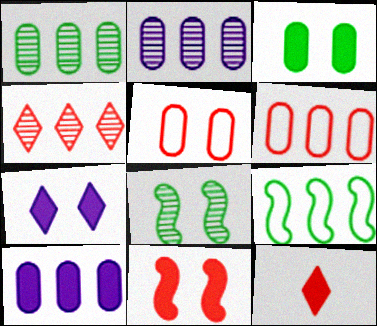[[1, 6, 10], 
[3, 7, 11], 
[4, 9, 10], 
[5, 7, 8]]